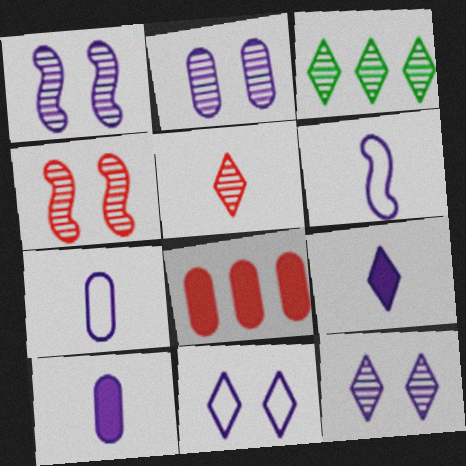[[1, 2, 12], 
[3, 5, 12]]